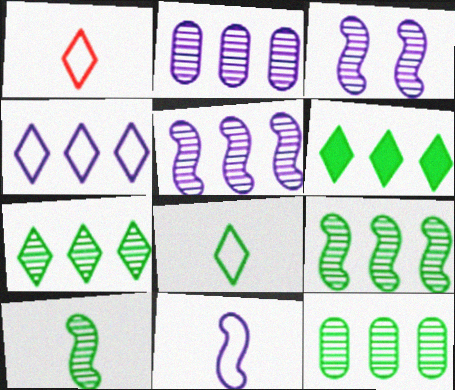[[7, 9, 12]]